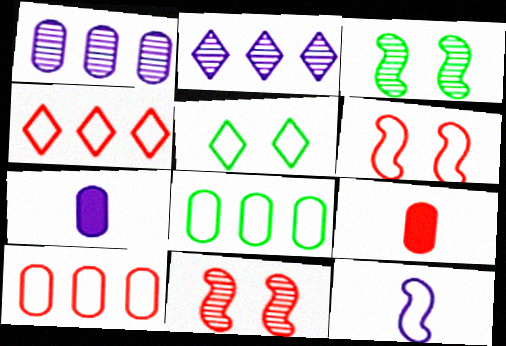[[3, 4, 7], 
[4, 9, 11], 
[5, 10, 12]]